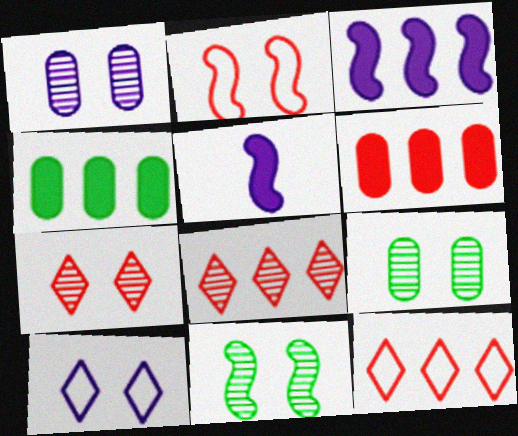[[1, 7, 11], 
[5, 9, 12]]